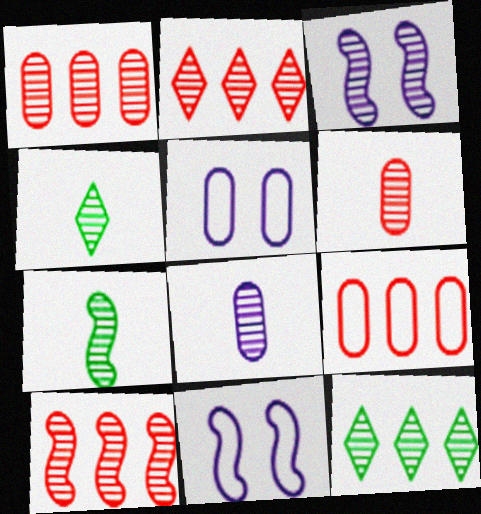[[1, 2, 10], 
[1, 3, 4], 
[3, 6, 12], 
[3, 7, 10]]